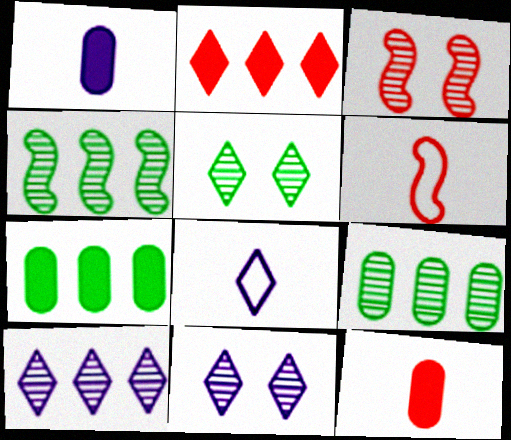[[2, 5, 8], 
[3, 7, 8], 
[6, 7, 11]]